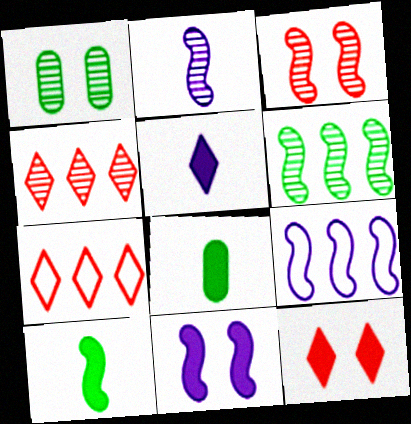[[1, 2, 4], 
[2, 3, 6], 
[2, 9, 11], 
[3, 9, 10]]